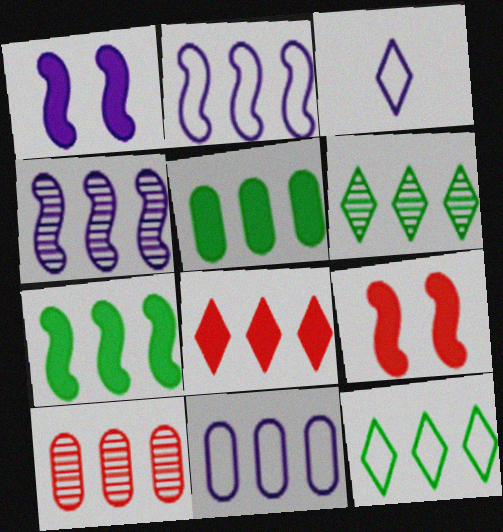[[4, 6, 10], 
[5, 10, 11]]